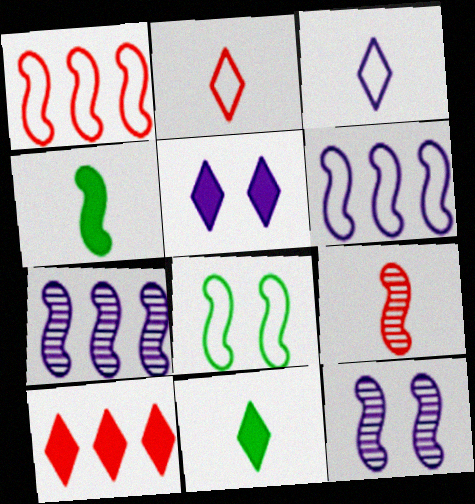[[1, 4, 12], 
[5, 10, 11]]